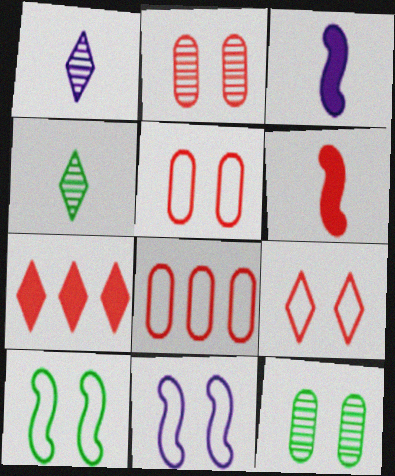[]